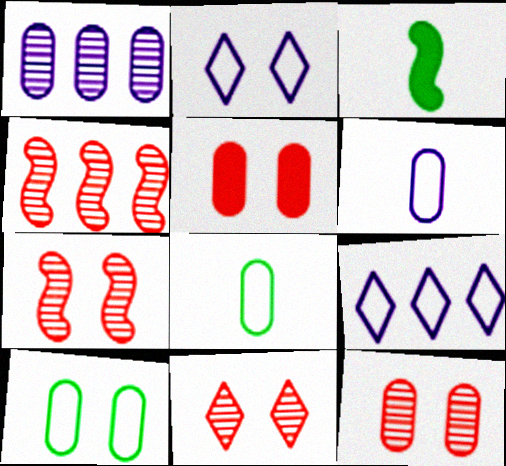[[1, 5, 8], 
[3, 9, 12], 
[7, 11, 12]]